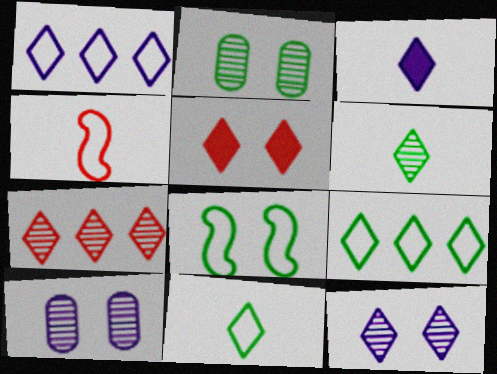[[1, 3, 12], 
[1, 5, 6], 
[5, 8, 10], 
[6, 7, 12]]